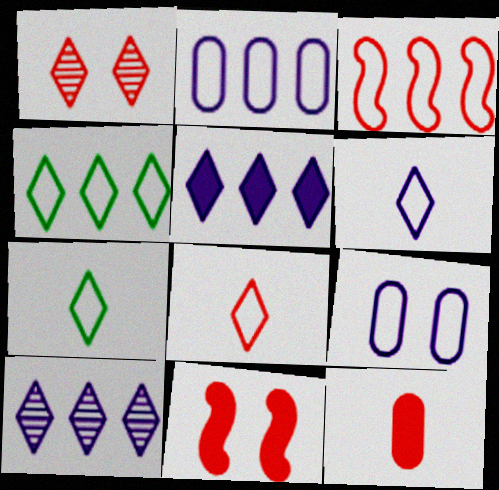[[1, 3, 12], 
[1, 5, 7], 
[2, 3, 4], 
[3, 7, 9], 
[6, 7, 8]]